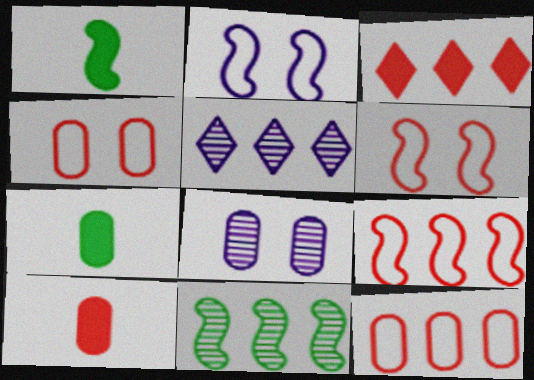[[1, 4, 5], 
[5, 6, 7], 
[7, 8, 12]]